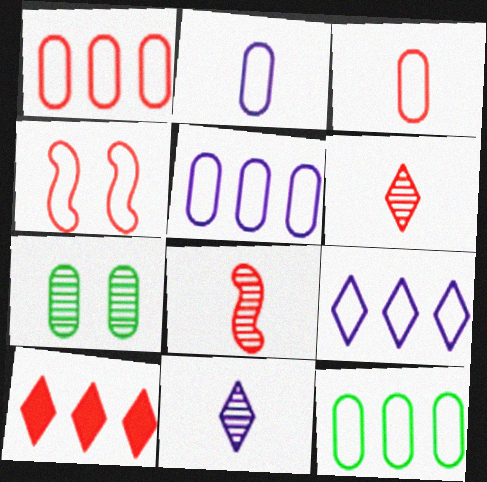[[1, 5, 12]]